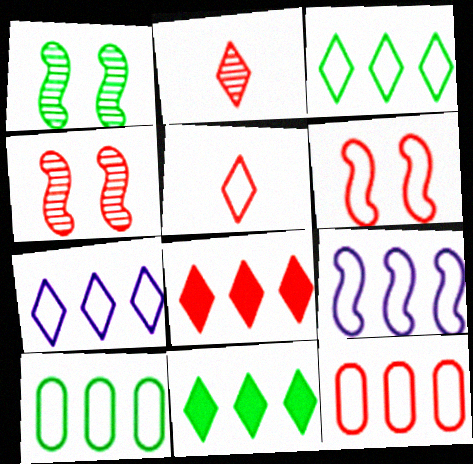[[3, 9, 12], 
[5, 6, 12]]